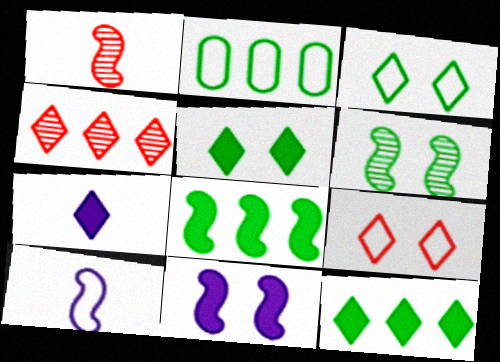[[2, 9, 10], 
[3, 4, 7]]